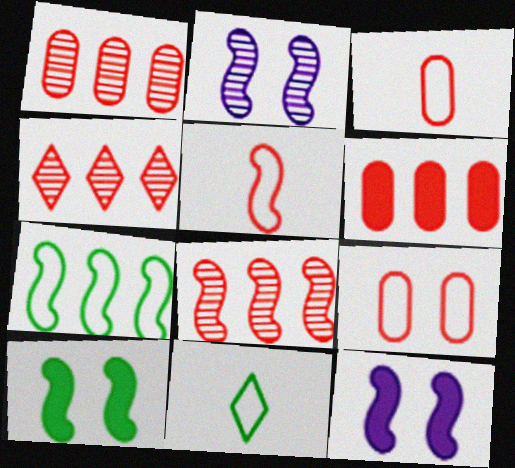[[1, 4, 8], 
[1, 11, 12], 
[2, 6, 11]]